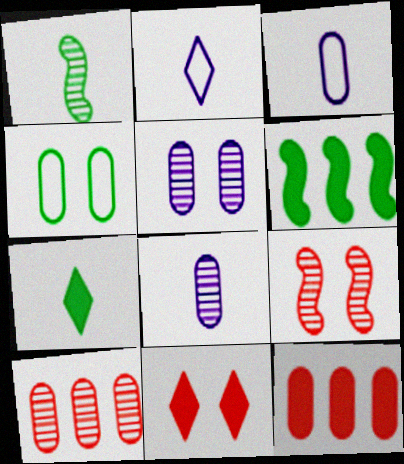[[4, 8, 12]]